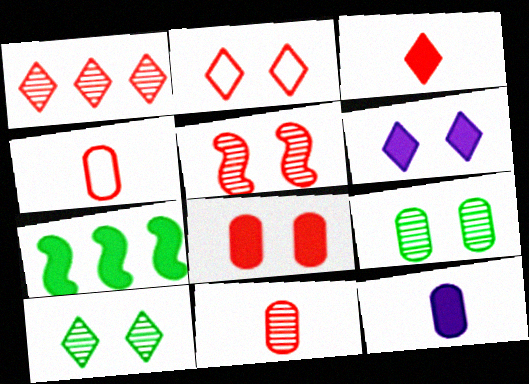[[1, 2, 3], 
[1, 5, 11], 
[2, 5, 8], 
[2, 6, 10]]